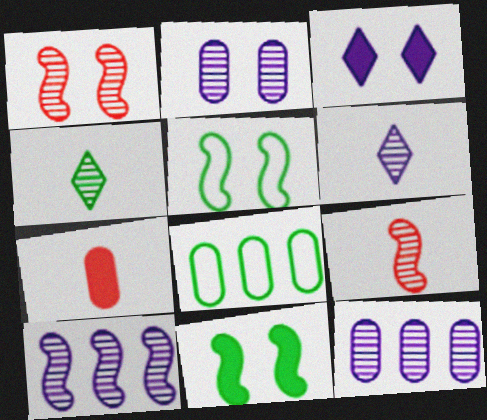[[1, 4, 12], 
[2, 6, 10], 
[2, 7, 8], 
[3, 8, 9], 
[4, 8, 11]]